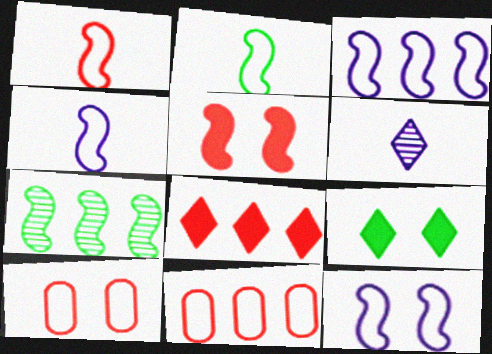[[1, 2, 4], 
[3, 4, 12], 
[4, 5, 7]]